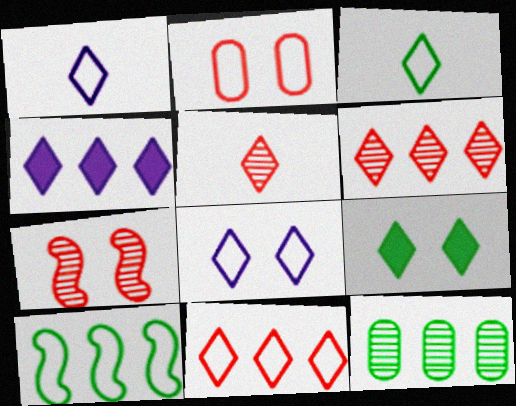[[1, 2, 10], 
[1, 6, 9], 
[3, 8, 11]]